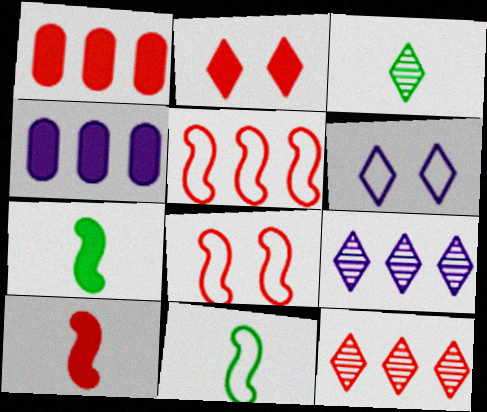[[1, 2, 10], 
[1, 5, 12], 
[2, 4, 7], 
[3, 4, 8]]